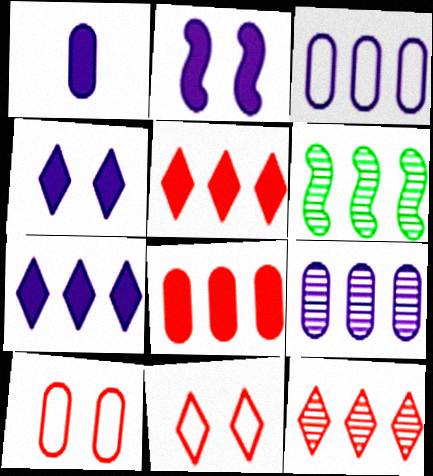[[1, 2, 7], 
[1, 6, 11], 
[3, 5, 6], 
[6, 9, 12]]